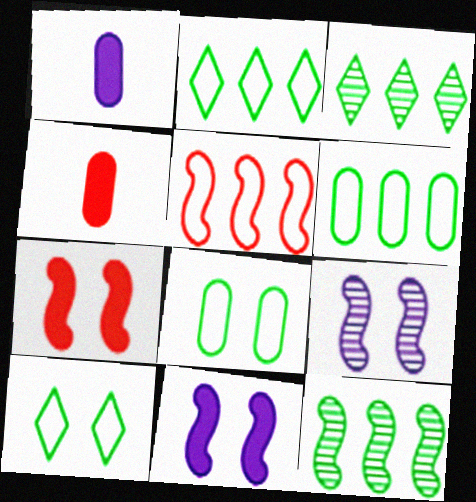[[2, 4, 9]]